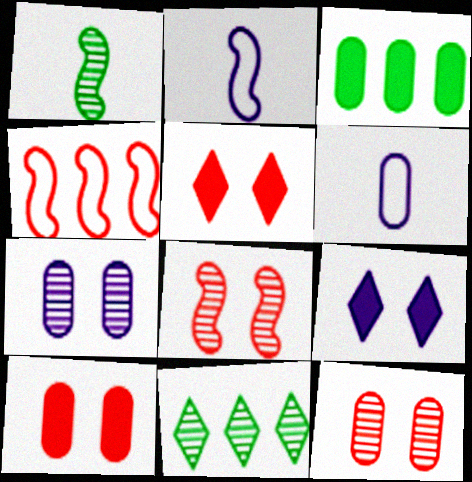[[2, 10, 11], 
[3, 6, 12]]